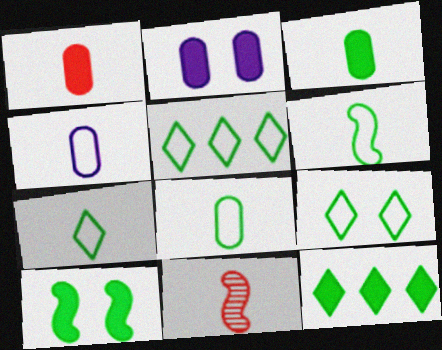[[2, 5, 11], 
[3, 10, 12], 
[5, 7, 9], 
[6, 7, 8]]